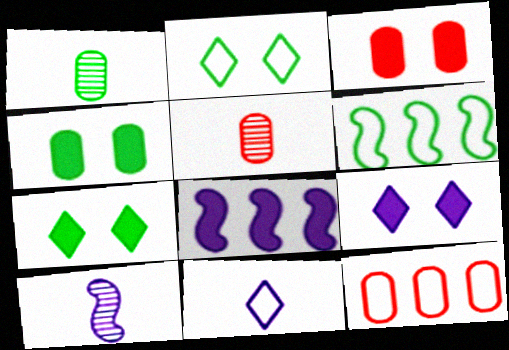[[1, 6, 7], 
[2, 5, 8], 
[3, 5, 12], 
[5, 6, 9], 
[7, 10, 12]]